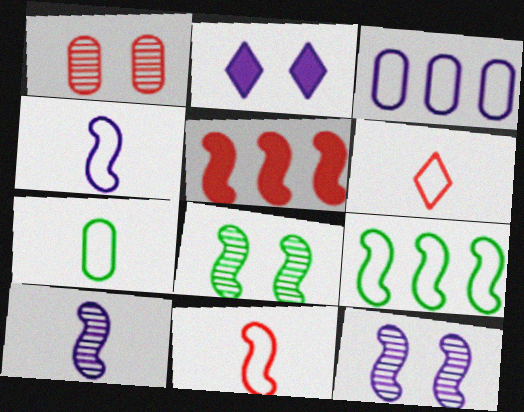[[1, 5, 6], 
[2, 3, 10], 
[4, 5, 8], 
[4, 6, 7]]